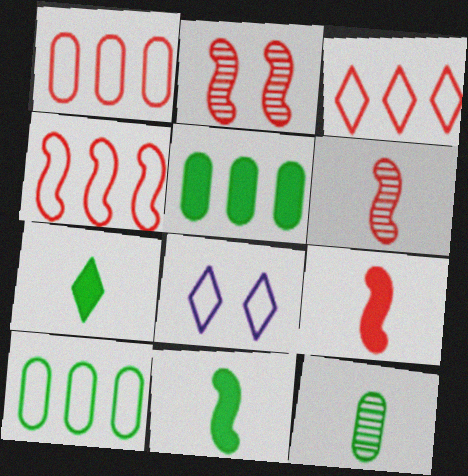[[1, 3, 4], 
[2, 4, 9], 
[5, 6, 8]]